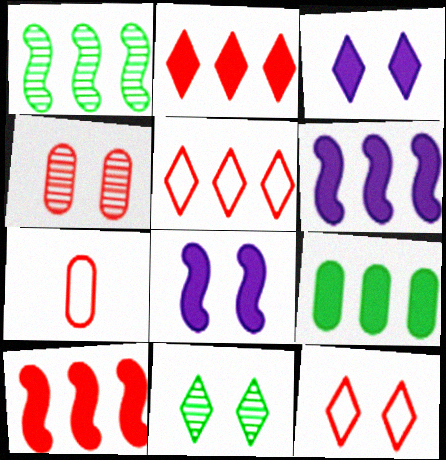[[1, 3, 7], 
[2, 6, 9], 
[3, 11, 12], 
[6, 7, 11]]